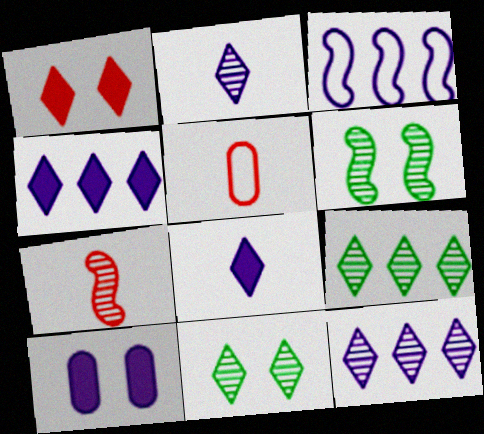[[2, 3, 10], 
[4, 5, 6]]